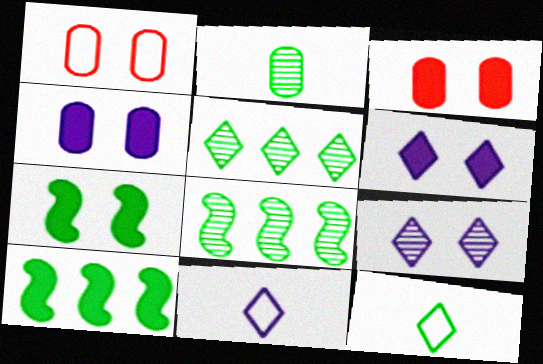[[1, 7, 9], 
[3, 6, 7], 
[3, 8, 11]]